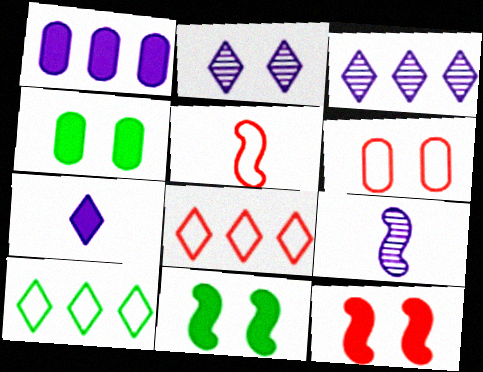[[2, 6, 11], 
[3, 4, 5], 
[4, 8, 9], 
[5, 6, 8]]